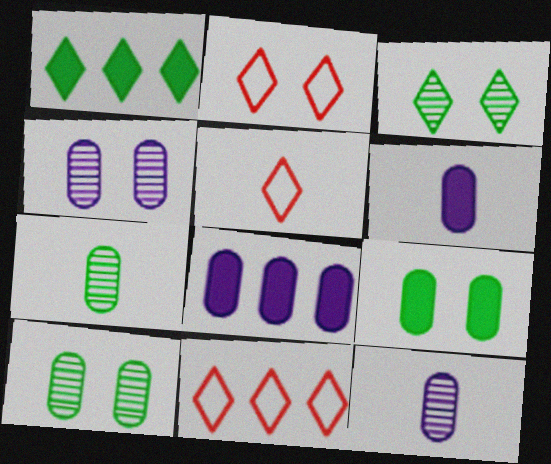[[2, 5, 11]]